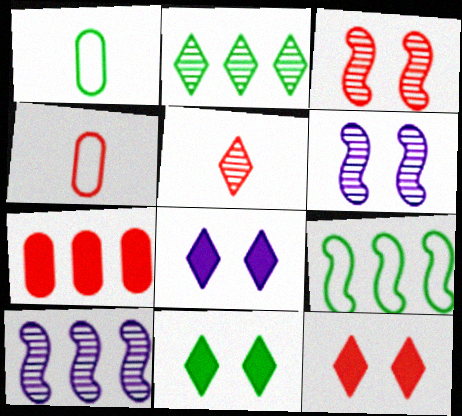[[1, 10, 12], 
[4, 10, 11], 
[8, 11, 12]]